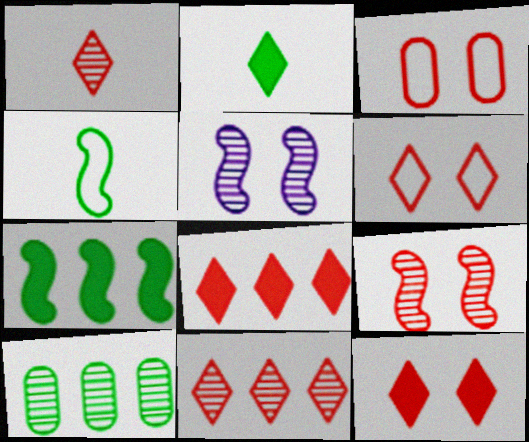[[1, 5, 10], 
[1, 6, 8], 
[3, 9, 12]]